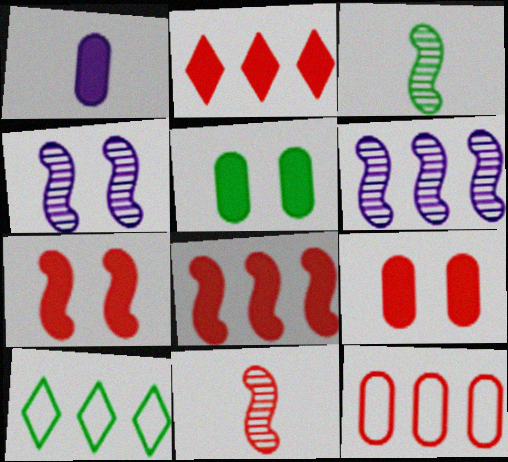[[3, 5, 10]]